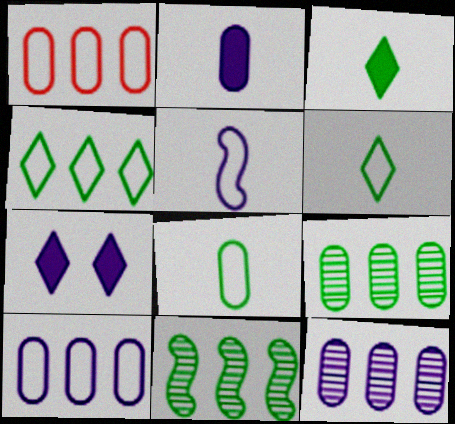[[5, 7, 12]]